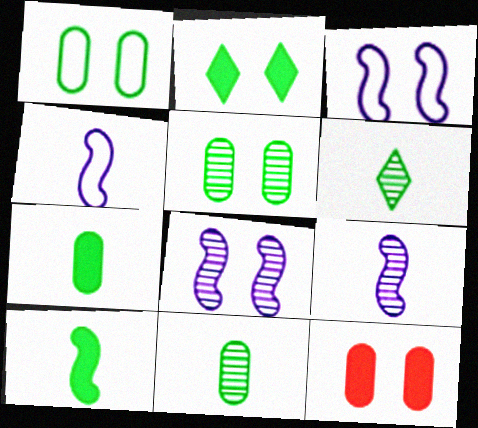[]